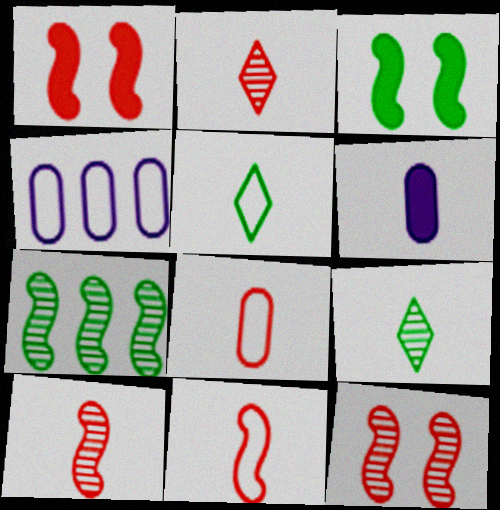[[1, 4, 9], 
[2, 3, 4], 
[5, 6, 10], 
[6, 9, 11]]